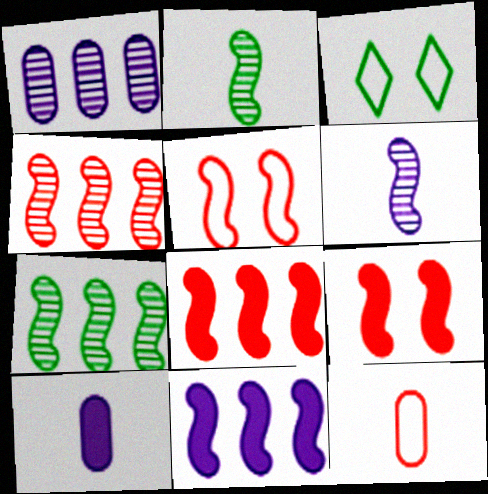[[2, 5, 11], 
[3, 4, 10]]